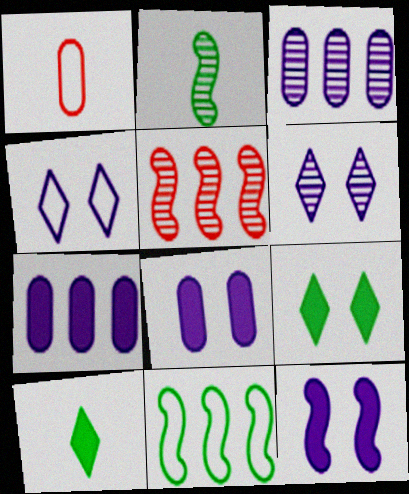[[1, 4, 11]]